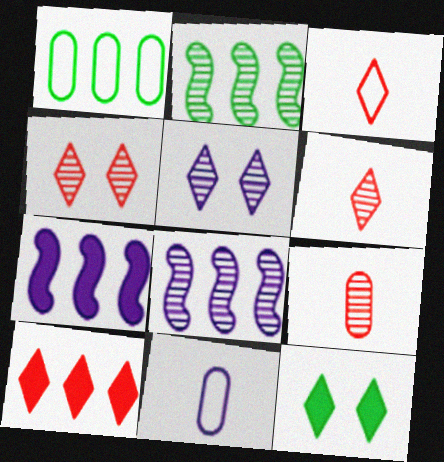[[1, 8, 10], 
[2, 5, 9], 
[3, 4, 10], 
[5, 7, 11]]